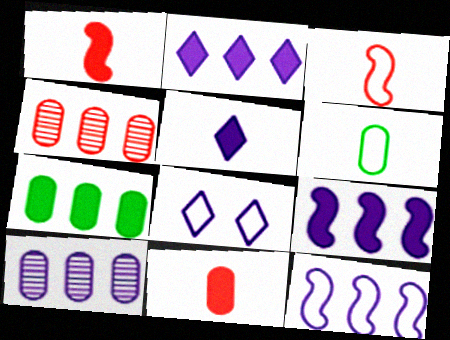[[2, 10, 12]]